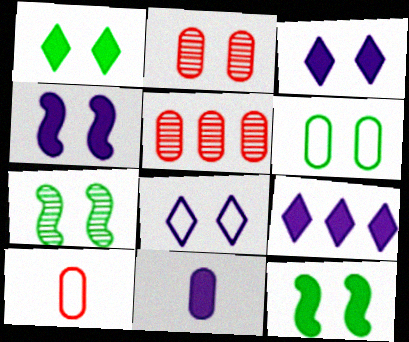[[1, 6, 7], 
[2, 8, 12], 
[4, 9, 11], 
[5, 6, 11], 
[7, 9, 10]]